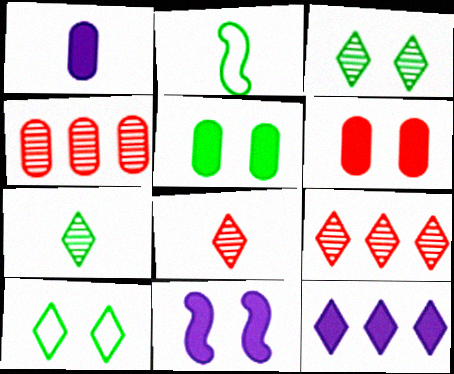[[1, 2, 8], 
[1, 11, 12], 
[8, 10, 12]]